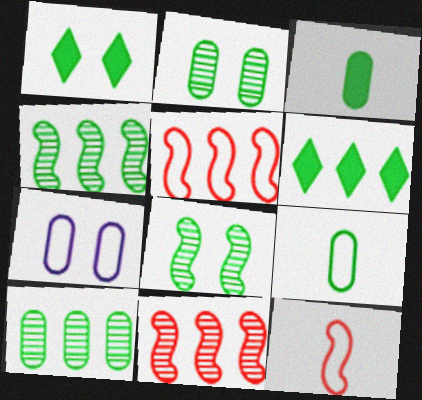[[1, 4, 9], 
[6, 8, 9]]